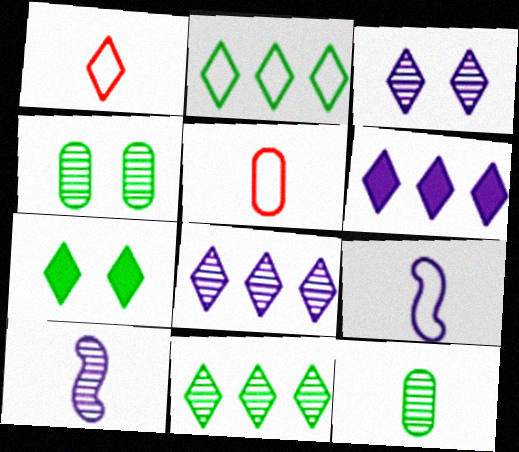[[1, 7, 8]]